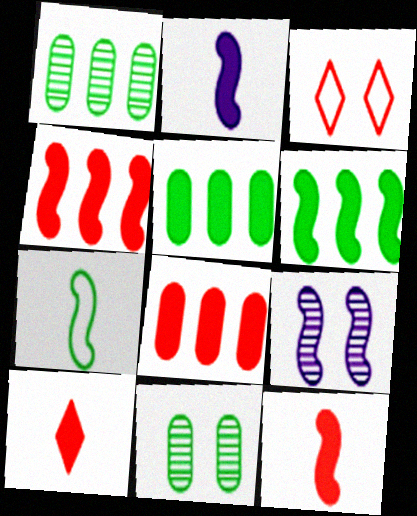[[1, 2, 3], 
[4, 7, 9]]